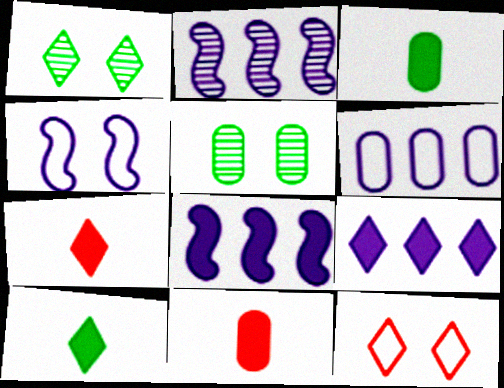[[2, 3, 12], 
[2, 6, 9], 
[5, 6, 11]]